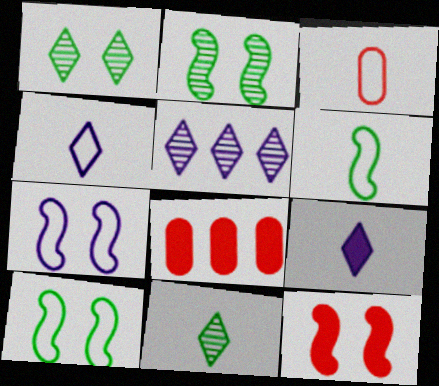[[2, 4, 8], 
[2, 7, 12], 
[3, 4, 6], 
[7, 8, 11]]